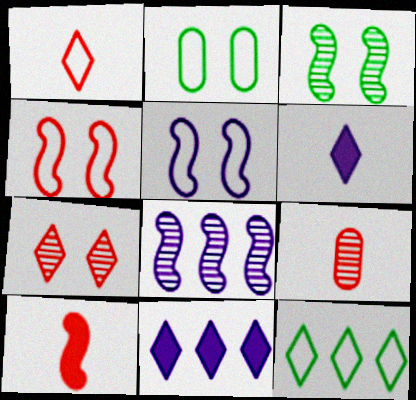[[1, 9, 10], 
[6, 7, 12]]